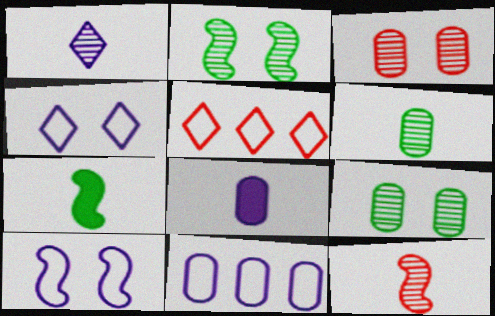[[1, 6, 12], 
[2, 5, 8]]